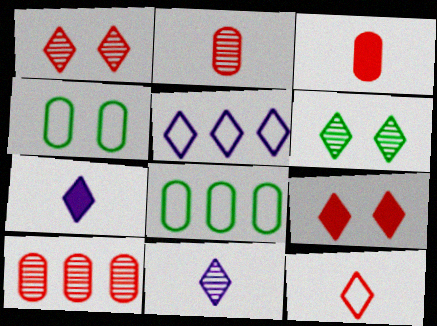[]